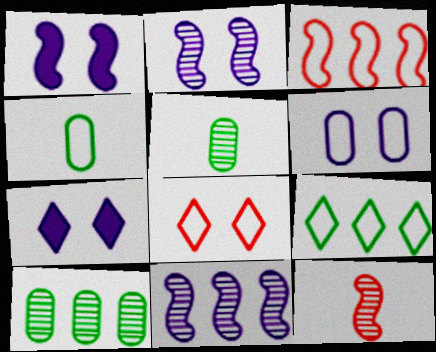[[2, 6, 7], 
[3, 5, 7]]